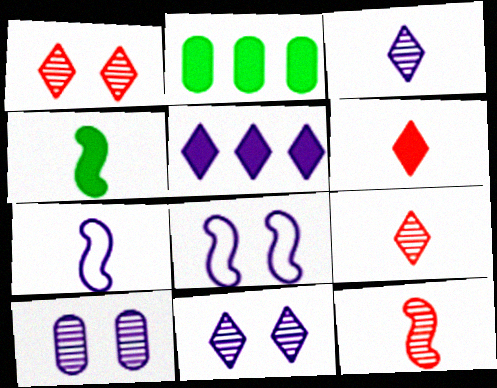[[1, 2, 7], 
[2, 8, 9], 
[4, 7, 12], 
[5, 7, 10]]